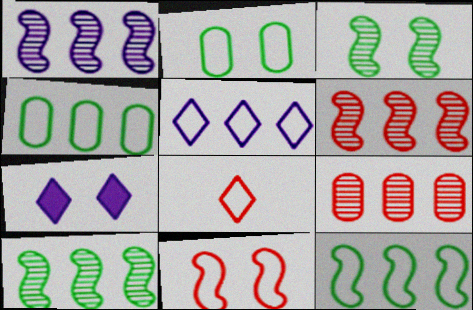[[1, 6, 10]]